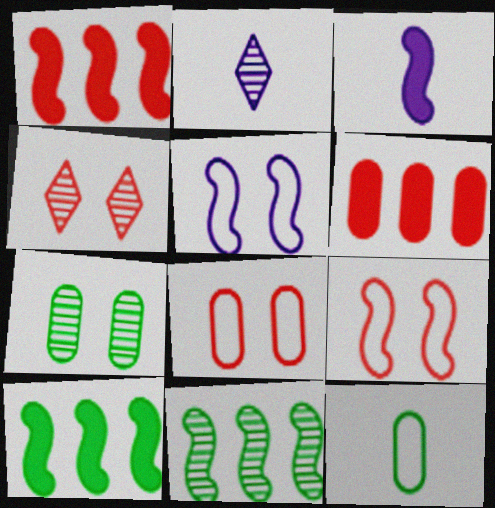[[2, 8, 10], 
[3, 9, 11]]